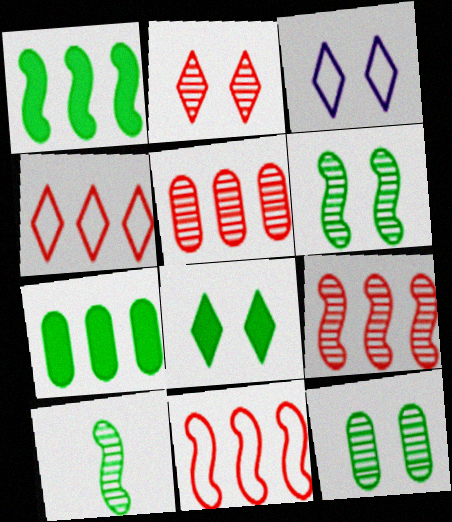[[2, 3, 8]]